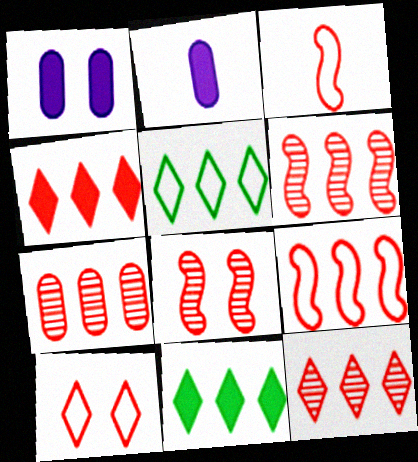[[2, 5, 8], 
[4, 7, 9], 
[6, 7, 12]]